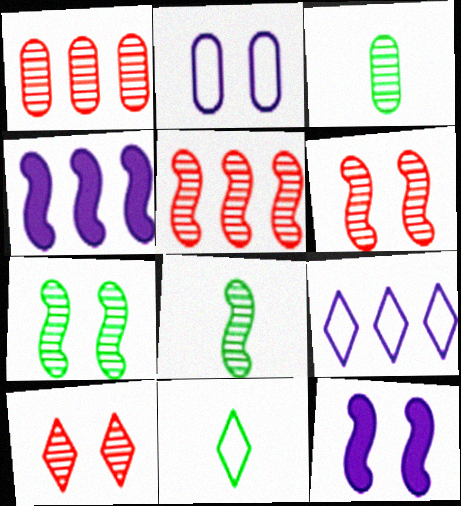[[1, 11, 12]]